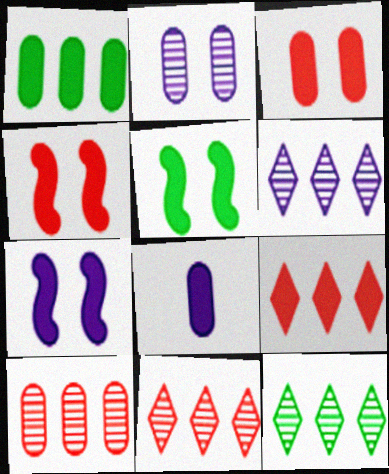[[1, 3, 8], 
[4, 5, 7], 
[5, 8, 9], 
[6, 11, 12]]